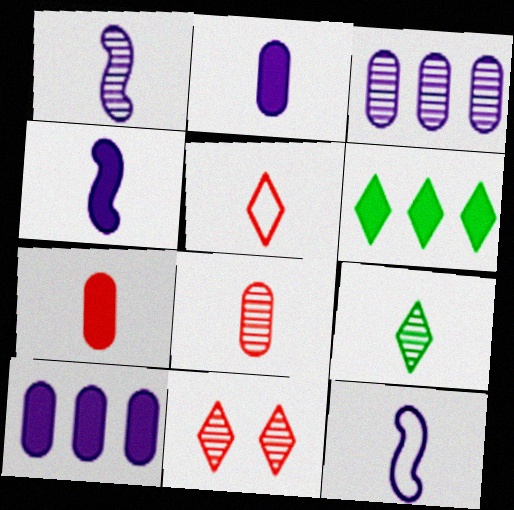[[1, 4, 12], 
[1, 8, 9], 
[7, 9, 12]]